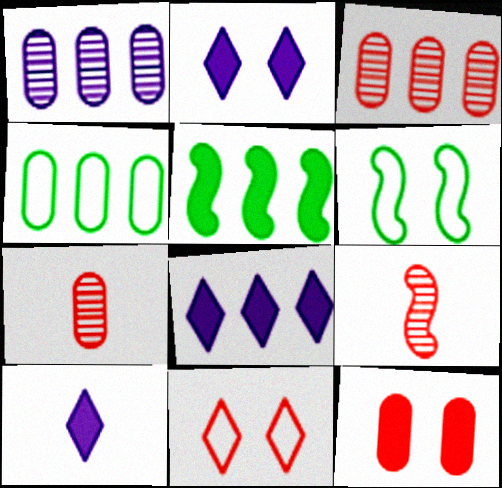[[2, 4, 9], 
[2, 8, 10], 
[3, 6, 10], 
[5, 10, 12], 
[6, 7, 8]]